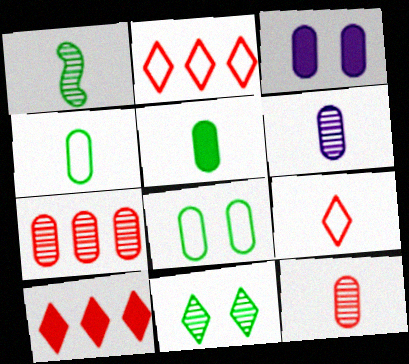[[1, 2, 3], 
[3, 4, 7]]